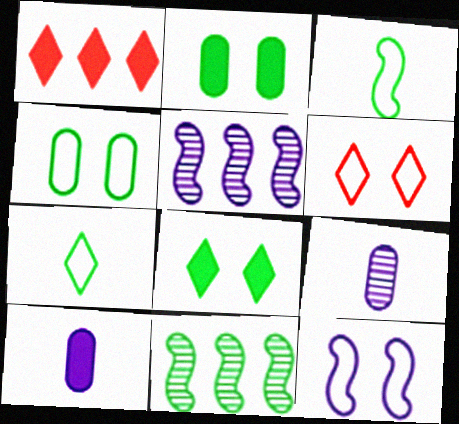[[2, 7, 11], 
[4, 6, 12], 
[6, 10, 11]]